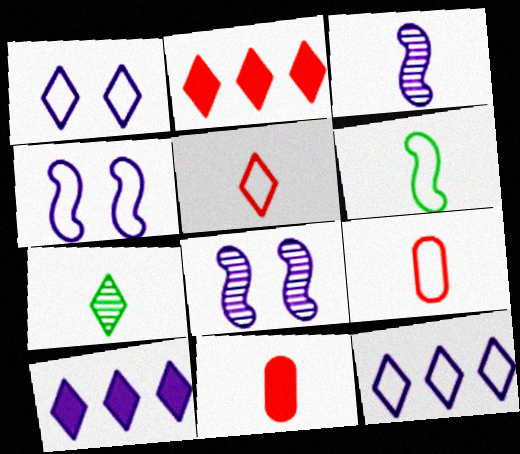[[1, 2, 7]]